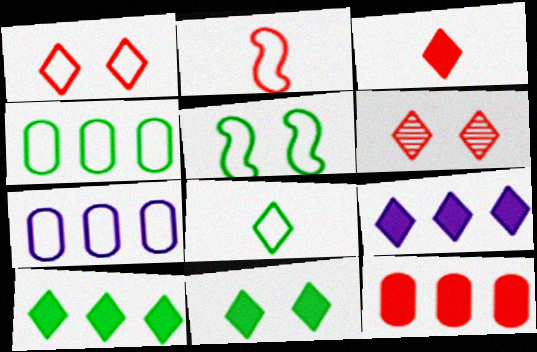[[2, 6, 12], 
[3, 9, 11], 
[4, 5, 8], 
[6, 8, 9]]